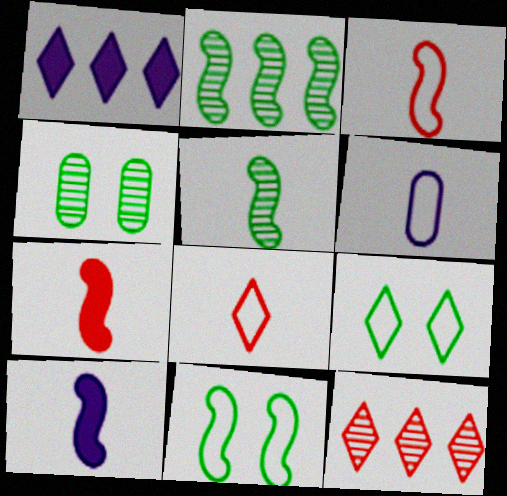[[1, 3, 4], 
[3, 5, 10]]